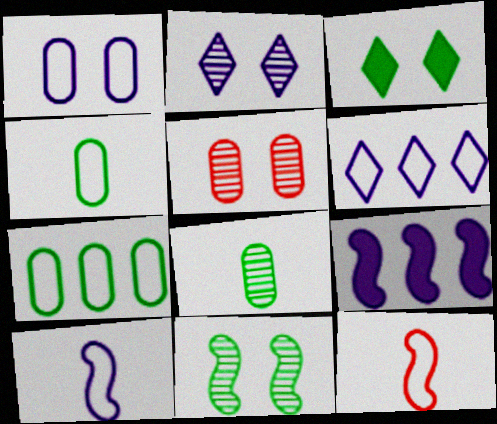[[1, 6, 10], 
[2, 5, 11], 
[9, 11, 12]]